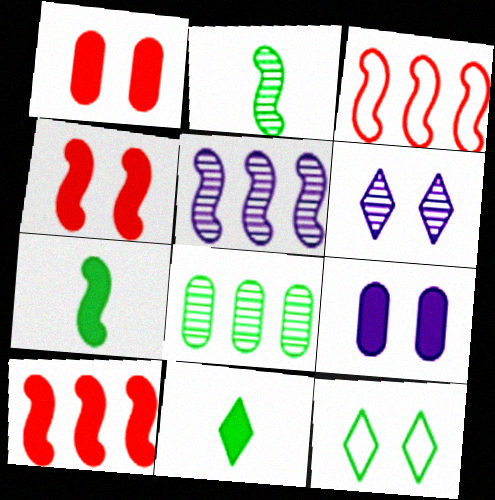[[7, 8, 12], 
[9, 10, 11]]